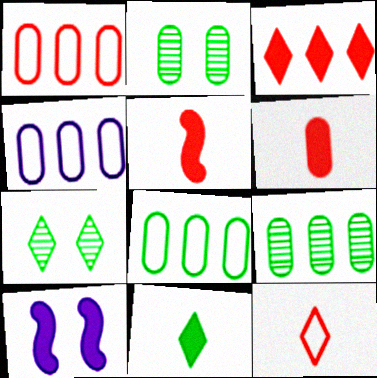[[1, 4, 8], 
[2, 4, 6], 
[4, 5, 7], 
[9, 10, 12]]